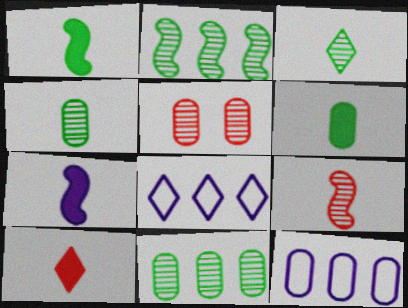[[1, 5, 8], 
[5, 6, 12], 
[6, 7, 10]]